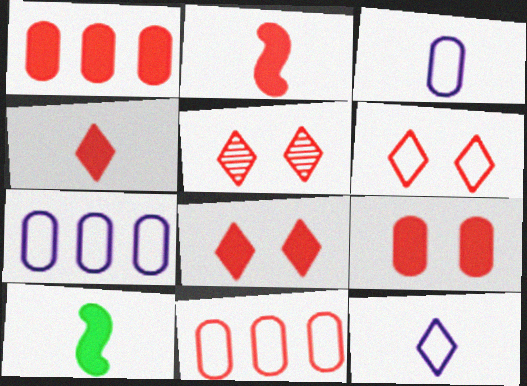[[1, 2, 8], 
[2, 5, 11], 
[5, 6, 8], 
[5, 7, 10]]